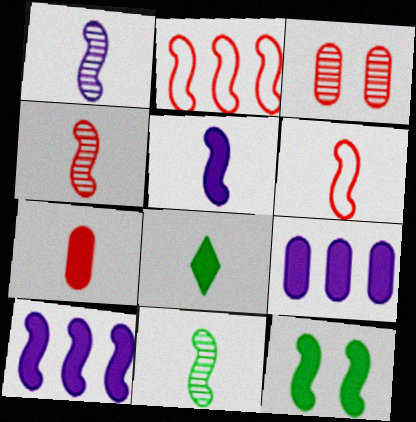[[1, 2, 12], 
[1, 4, 11], 
[5, 6, 11], 
[5, 7, 8]]